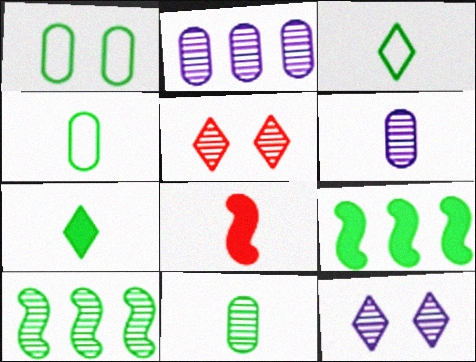[[1, 7, 10], 
[3, 6, 8], 
[5, 6, 10]]